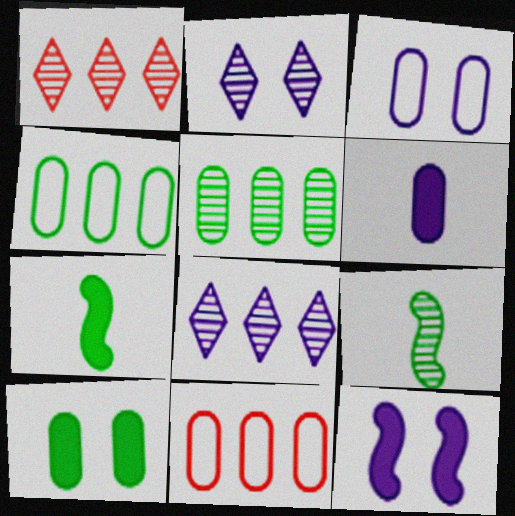[[1, 3, 7], 
[2, 3, 12], 
[2, 7, 11]]